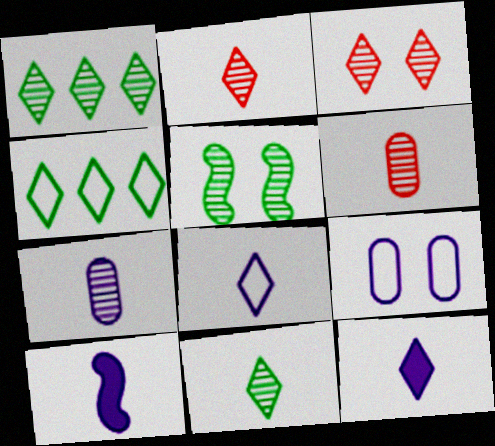[[3, 4, 12], 
[7, 8, 10]]